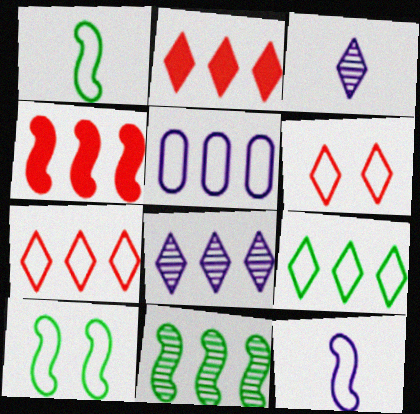[[1, 5, 6], 
[2, 5, 11], 
[2, 8, 9]]